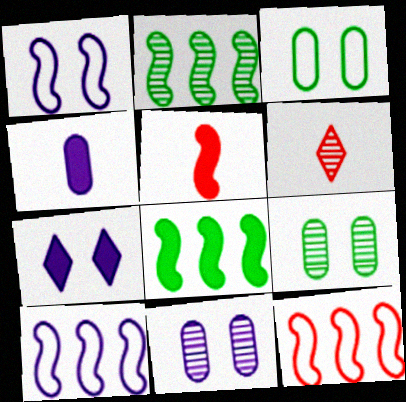[[1, 2, 5], 
[1, 7, 11], 
[2, 6, 11]]